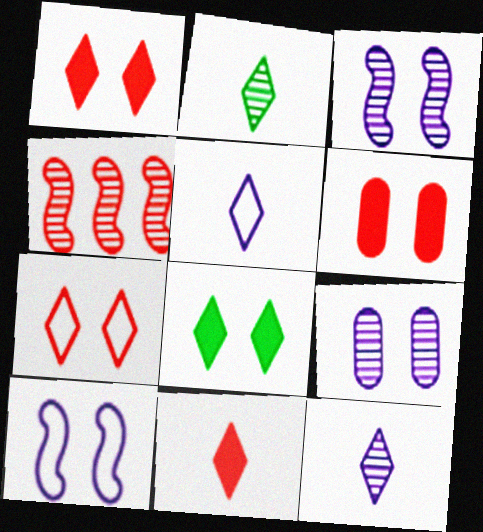[[2, 4, 9], 
[2, 5, 11]]